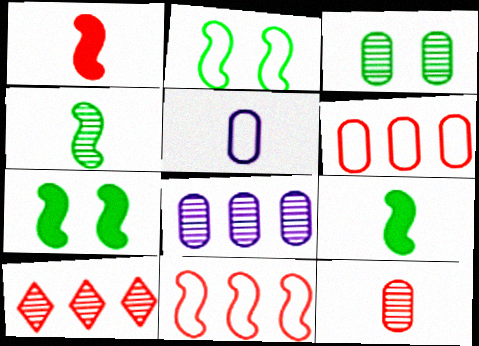[[3, 8, 12], 
[5, 7, 10]]